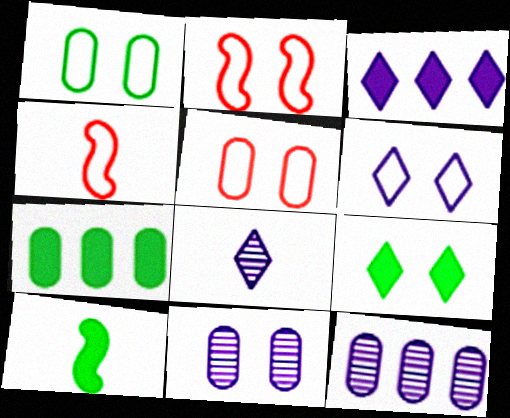[[1, 2, 6], 
[2, 7, 8], 
[2, 9, 11], 
[3, 6, 8], 
[4, 9, 12], 
[7, 9, 10]]